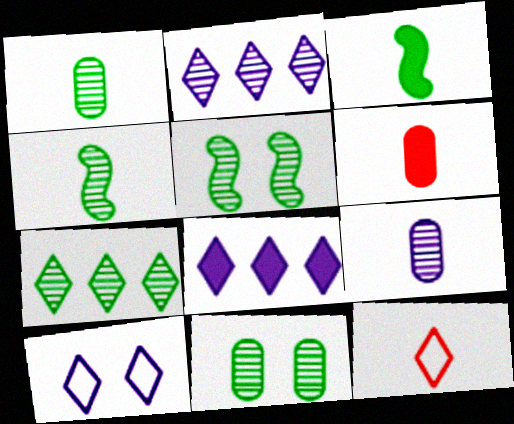[[1, 5, 7], 
[3, 9, 12], 
[4, 7, 11]]